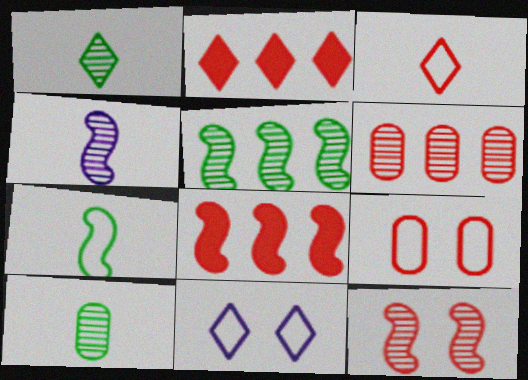[[1, 2, 11], 
[4, 5, 12], 
[8, 10, 11]]